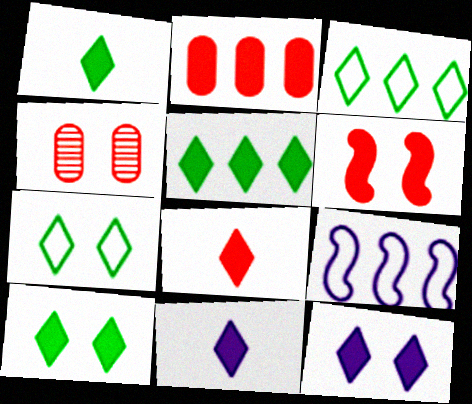[[1, 4, 9], 
[1, 5, 10], 
[1, 8, 11], 
[2, 6, 8], 
[5, 8, 12]]